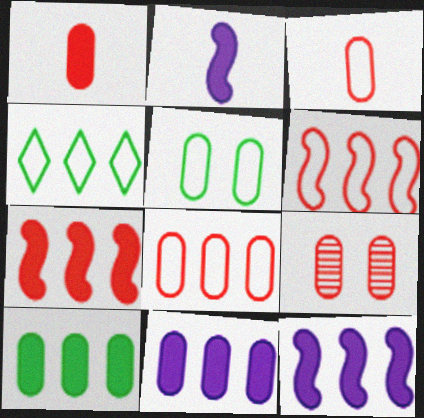[[1, 8, 9], 
[2, 4, 9]]